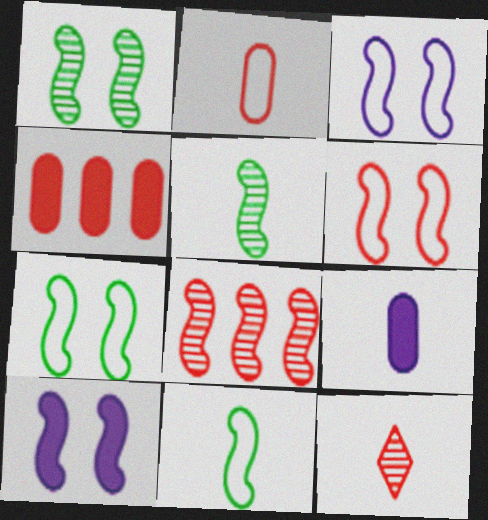[[1, 6, 10], 
[3, 6, 7], 
[4, 6, 12], 
[8, 10, 11], 
[9, 11, 12]]